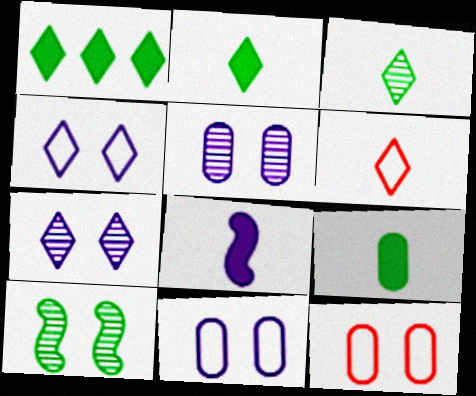[[1, 6, 7]]